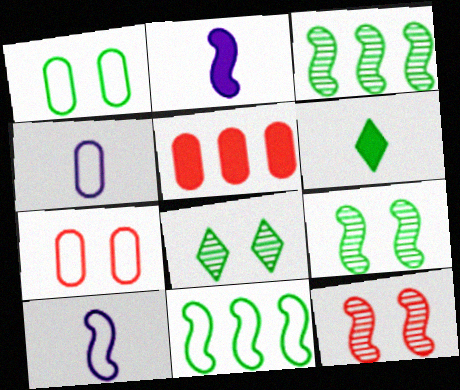[[1, 3, 6], 
[2, 11, 12], 
[5, 8, 10]]